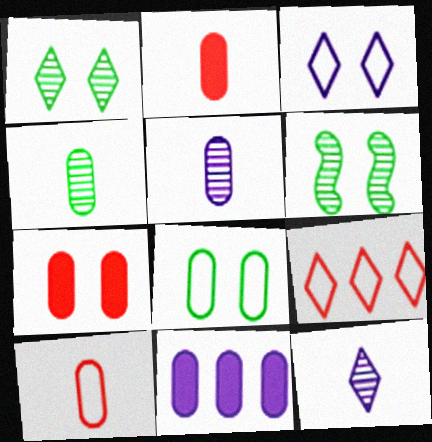[[3, 6, 7]]